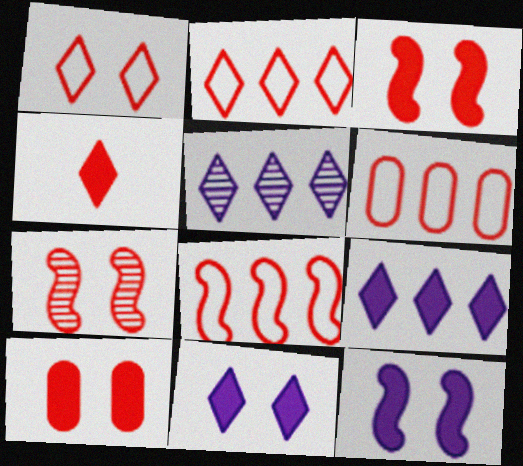[[1, 7, 10], 
[2, 6, 8], 
[4, 6, 7]]